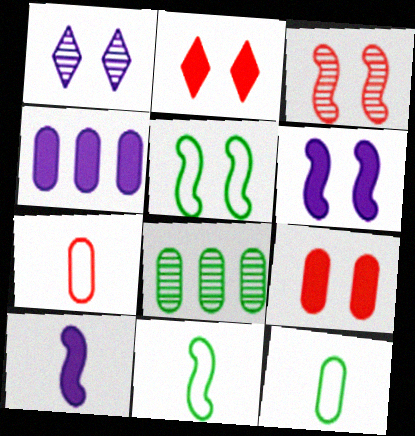[[1, 5, 9], 
[3, 5, 6]]